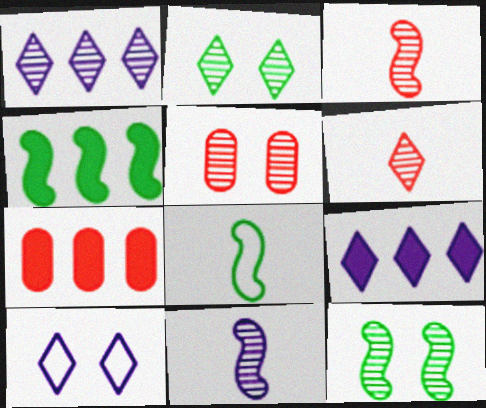[[1, 2, 6], 
[4, 7, 9], 
[4, 8, 12], 
[5, 8, 9]]